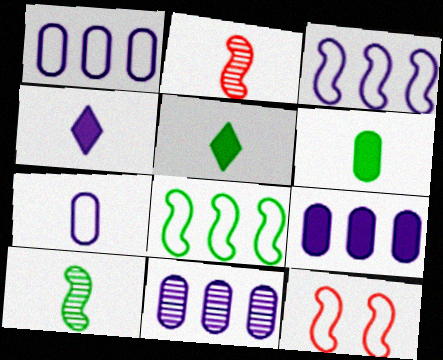[[1, 9, 11], 
[2, 5, 7], 
[5, 11, 12]]